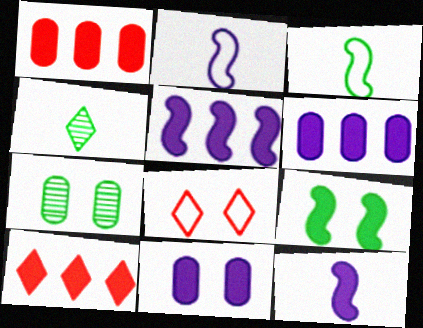[[2, 7, 10]]